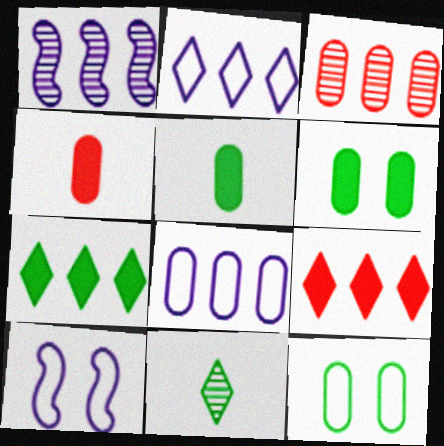[]